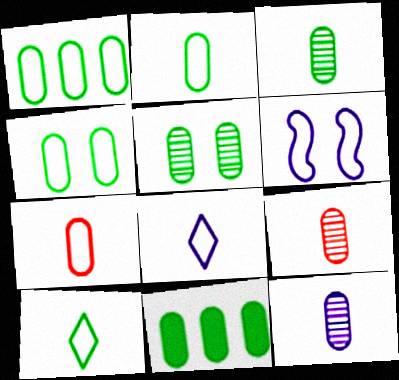[[1, 2, 4], 
[2, 5, 11], 
[3, 4, 11], 
[3, 9, 12]]